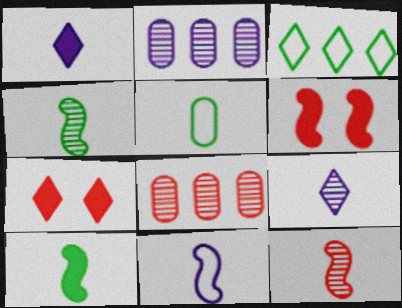[[1, 5, 12], 
[3, 7, 9], 
[10, 11, 12]]